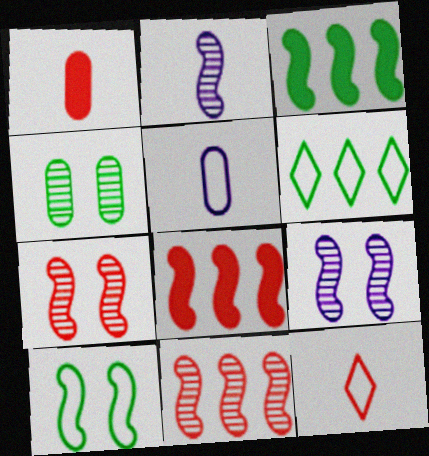[[1, 6, 9], 
[2, 8, 10]]